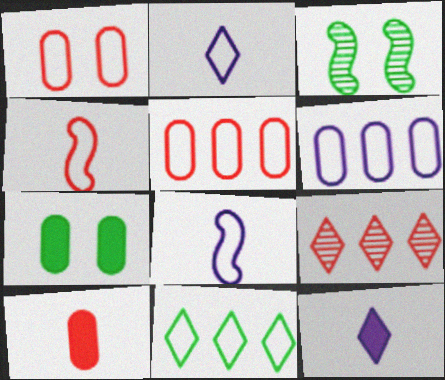[[1, 8, 11], 
[3, 5, 12], 
[7, 8, 9]]